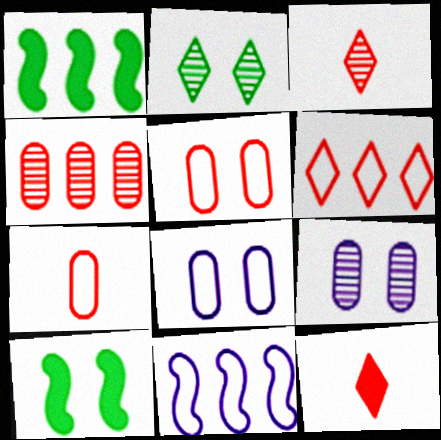[[1, 3, 8]]